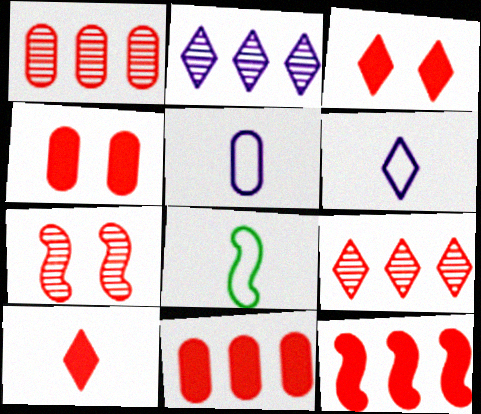[[2, 4, 8], 
[4, 10, 12]]